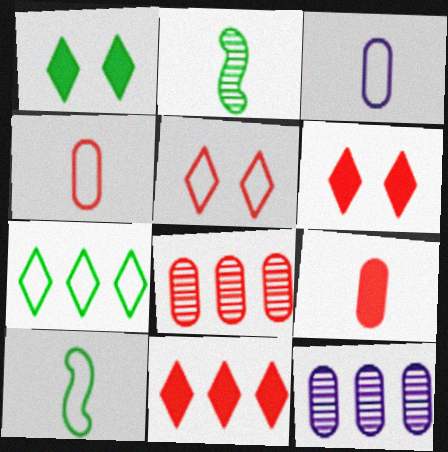[[6, 10, 12]]